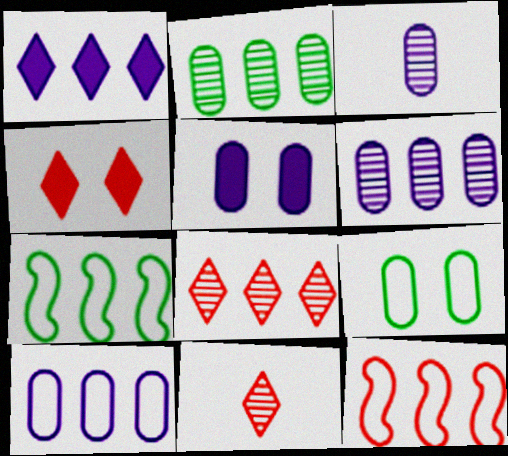[[1, 2, 12], 
[3, 4, 7], 
[3, 5, 10], 
[5, 7, 11]]